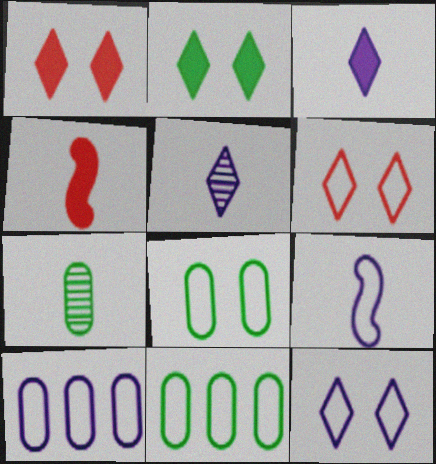[[6, 9, 11], 
[9, 10, 12]]